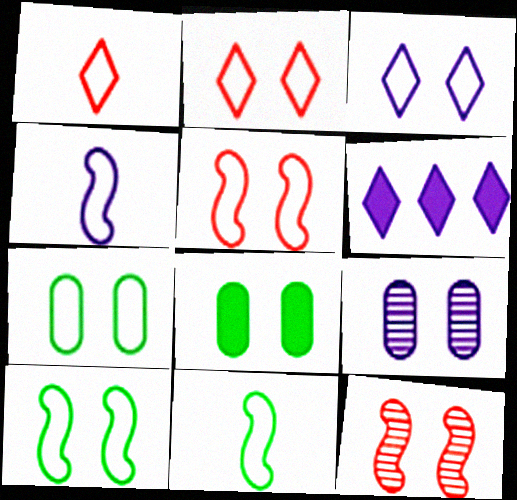[[3, 5, 7], 
[3, 8, 12], 
[4, 6, 9]]